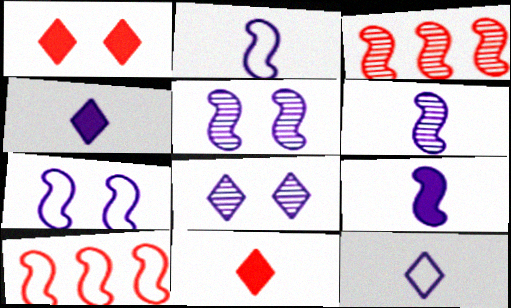[[2, 6, 9]]